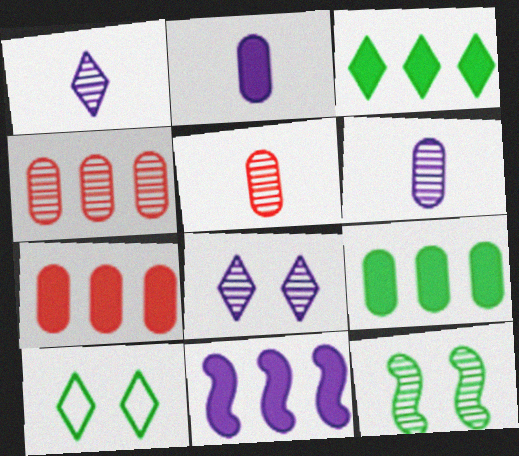[[1, 4, 12], 
[3, 7, 11], 
[5, 10, 11]]